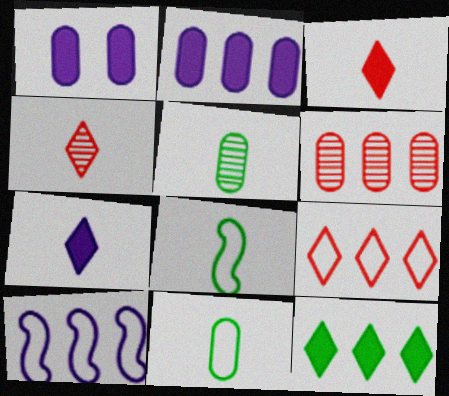[[1, 6, 11], 
[6, 10, 12]]